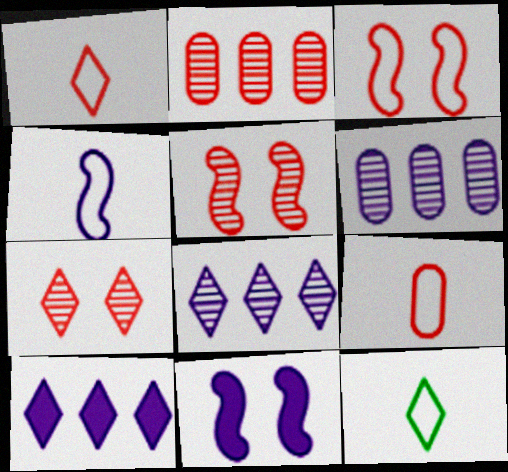[[2, 11, 12], 
[4, 9, 12], 
[7, 10, 12]]